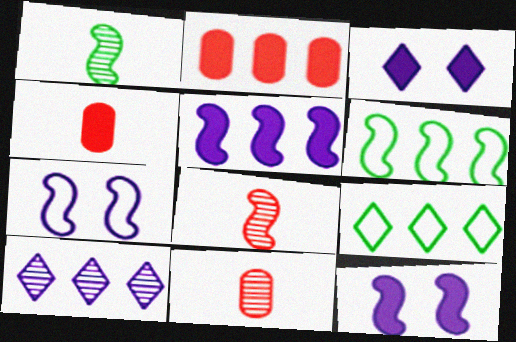[[2, 6, 10], 
[3, 6, 11], 
[6, 8, 12], 
[9, 11, 12]]